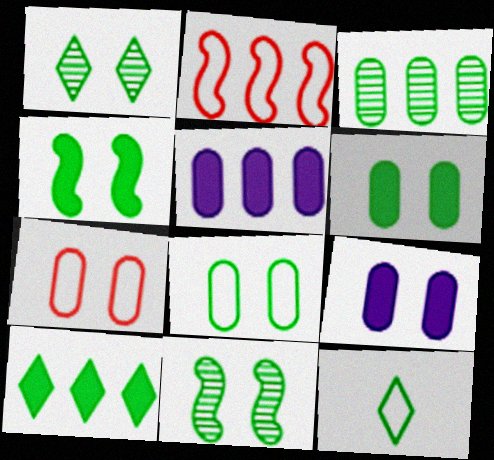[[1, 4, 8], 
[1, 10, 12], 
[3, 4, 12]]